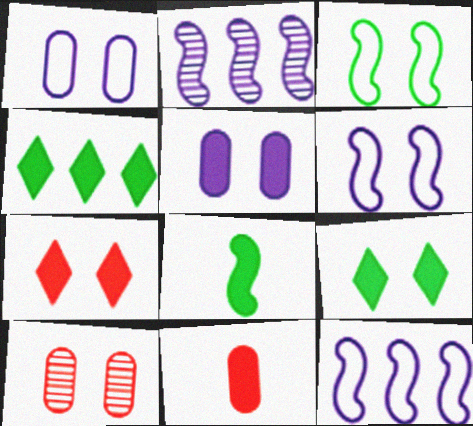[[6, 9, 10]]